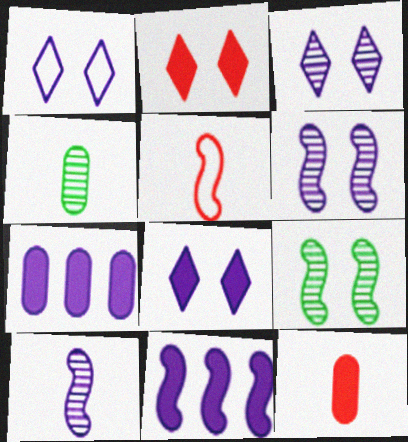[[1, 3, 8], 
[1, 7, 10], 
[5, 9, 11]]